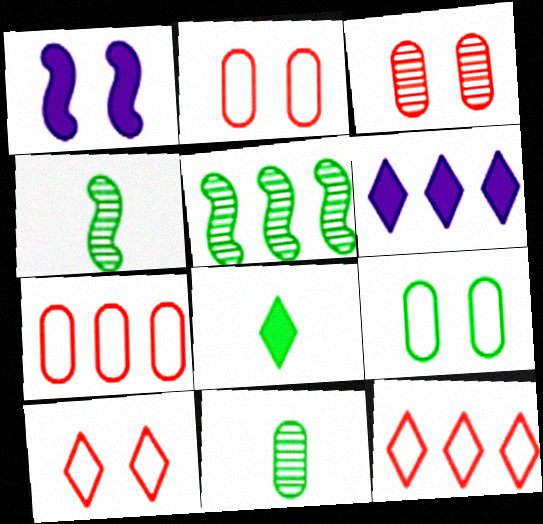[[1, 11, 12], 
[2, 4, 6], 
[5, 6, 7], 
[5, 8, 9]]